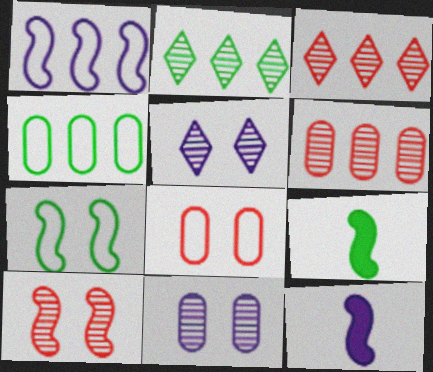[[1, 9, 10], 
[2, 8, 12]]